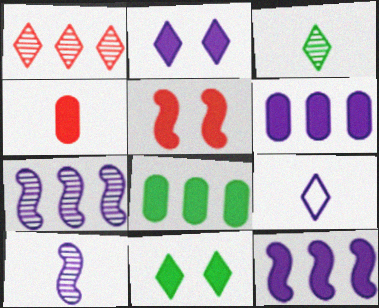[[1, 9, 11], 
[4, 11, 12]]